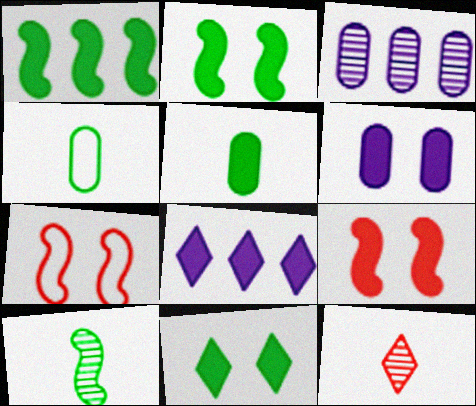[[1, 5, 11], 
[5, 8, 9], 
[6, 9, 11]]